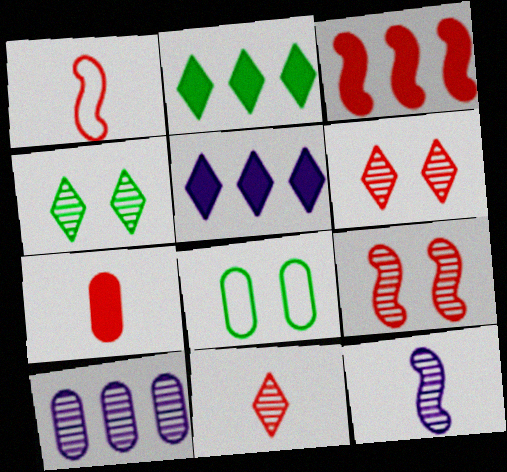[[1, 3, 9], 
[1, 7, 11], 
[7, 8, 10]]